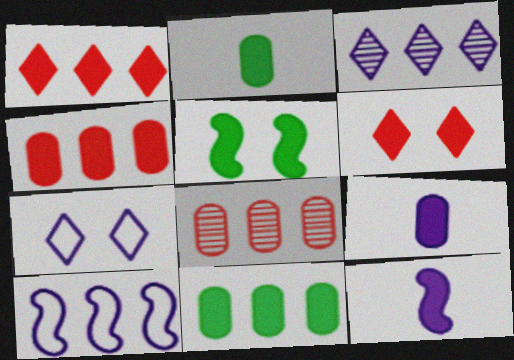[[1, 5, 9], 
[6, 11, 12]]